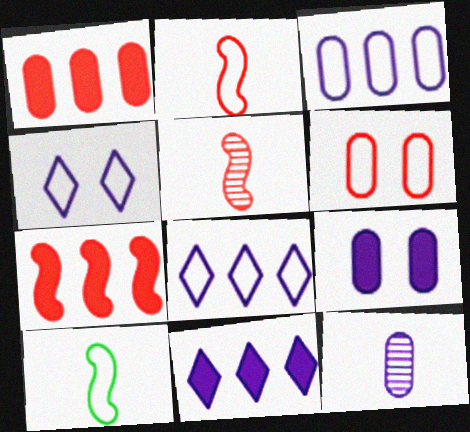[[3, 9, 12], 
[6, 8, 10]]